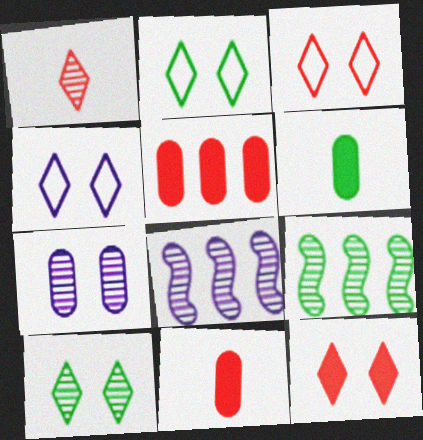[[1, 7, 9], 
[2, 3, 4], 
[2, 6, 9], 
[2, 8, 11], 
[3, 6, 8], 
[4, 9, 11], 
[4, 10, 12]]